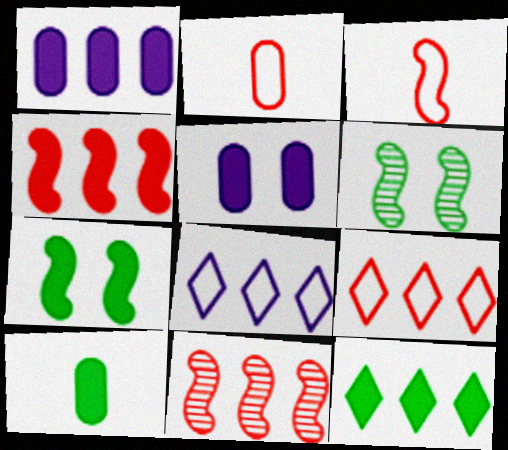[[1, 4, 12], 
[7, 10, 12]]